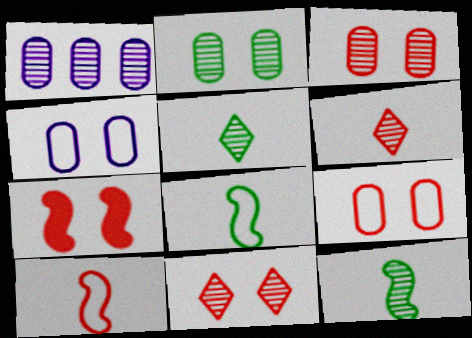[[1, 11, 12], 
[7, 9, 11]]